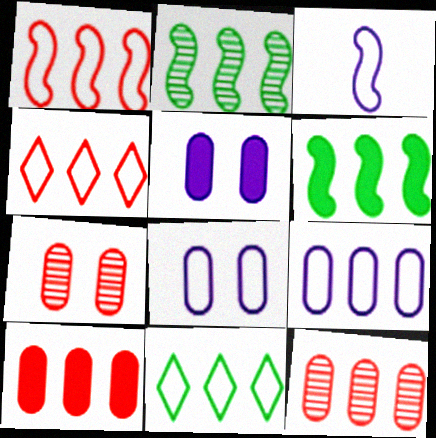[[1, 9, 11]]